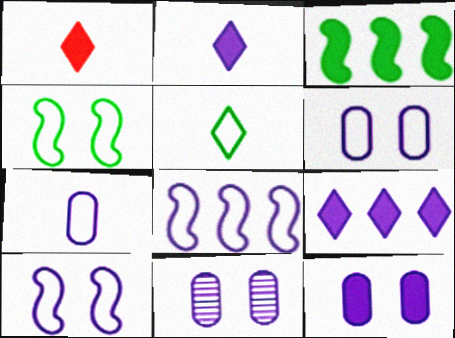[[1, 3, 12], 
[2, 8, 11], 
[6, 11, 12]]